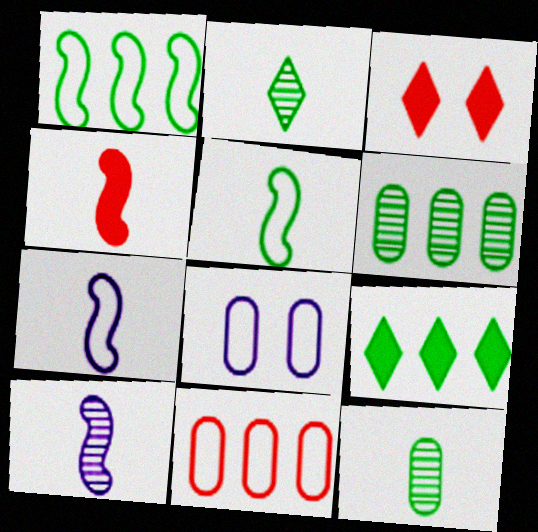[[1, 6, 9], 
[3, 6, 7], 
[4, 5, 10]]